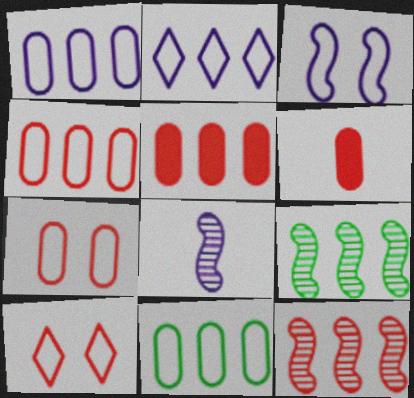[[1, 4, 11], 
[2, 5, 9], 
[6, 10, 12]]